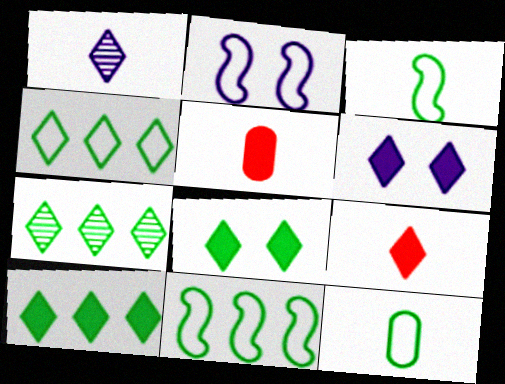[[1, 3, 5], 
[2, 5, 7], 
[4, 7, 10], 
[6, 9, 10]]